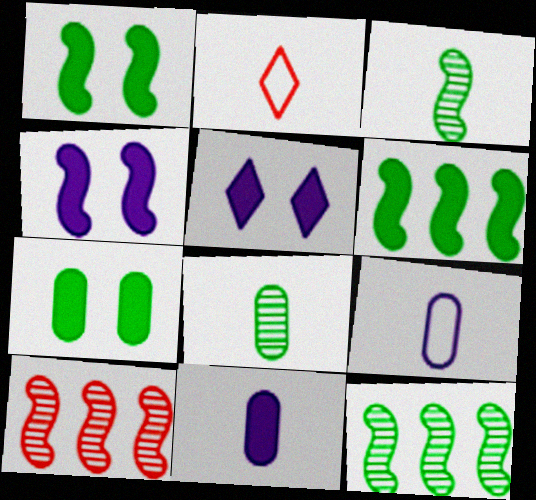[[2, 3, 11]]